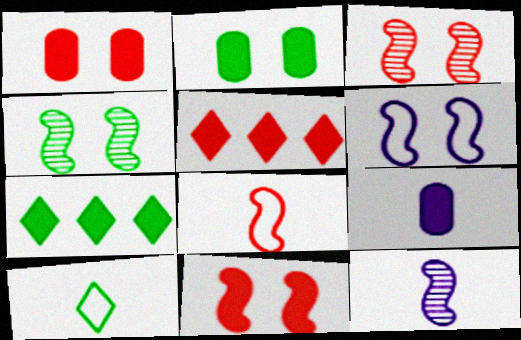[[4, 6, 11], 
[7, 9, 11]]